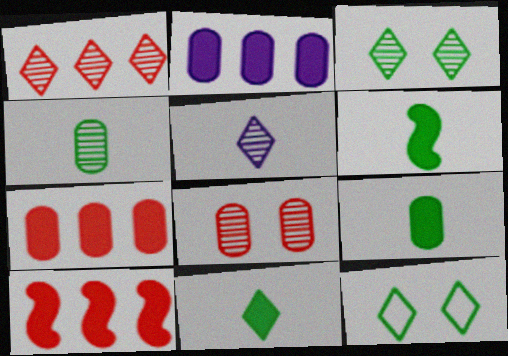[[1, 3, 5], 
[6, 9, 11]]